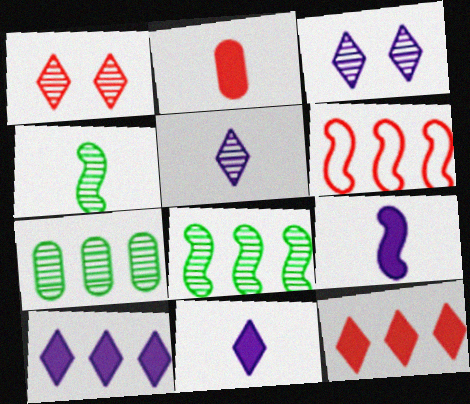[[1, 2, 6], 
[6, 7, 10]]